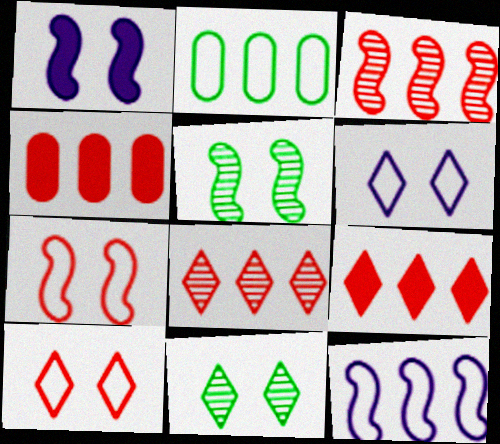[[1, 5, 7]]